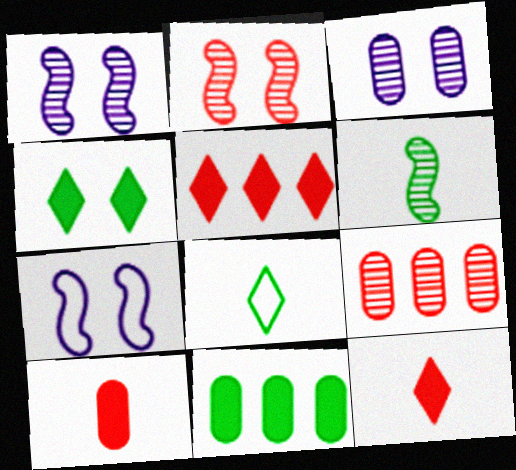[]